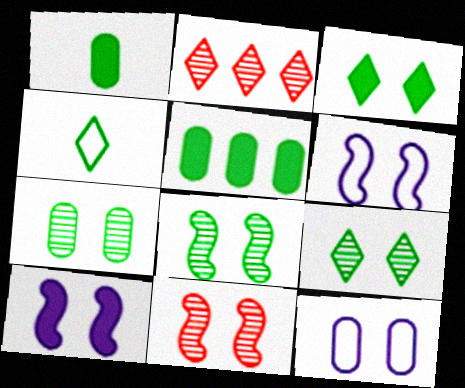[[1, 2, 6], 
[3, 11, 12], 
[4, 5, 8], 
[7, 8, 9]]